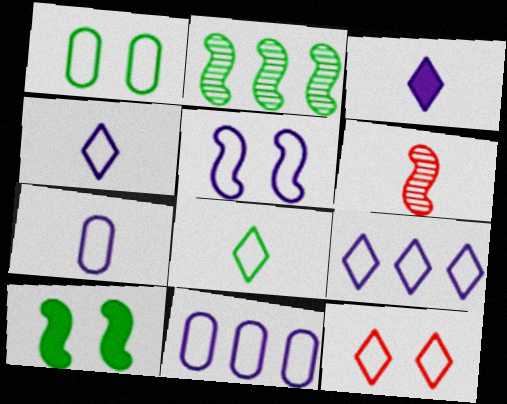[[1, 5, 12], 
[4, 5, 11], 
[5, 7, 9], 
[8, 9, 12]]